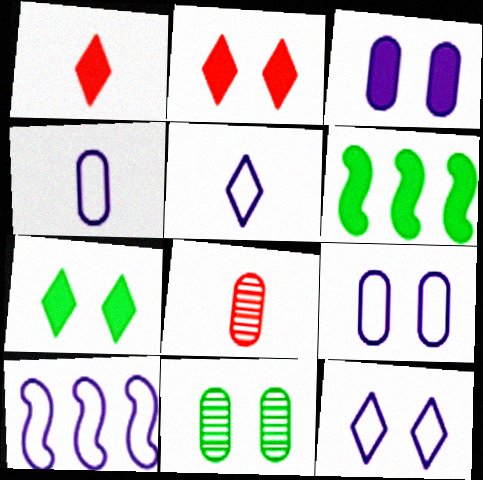[[1, 3, 6], 
[1, 10, 11], 
[4, 10, 12], 
[5, 9, 10], 
[6, 8, 12], 
[7, 8, 10]]